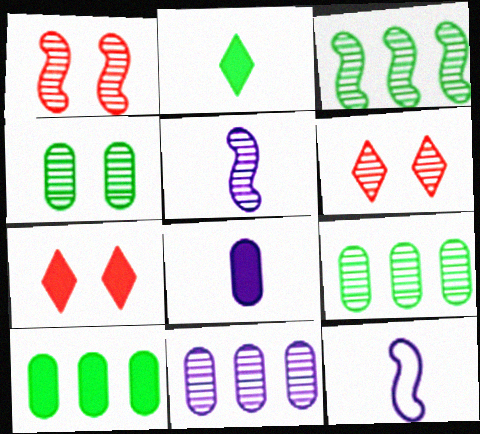[[1, 3, 5], 
[5, 6, 9], 
[6, 10, 12], 
[7, 9, 12]]